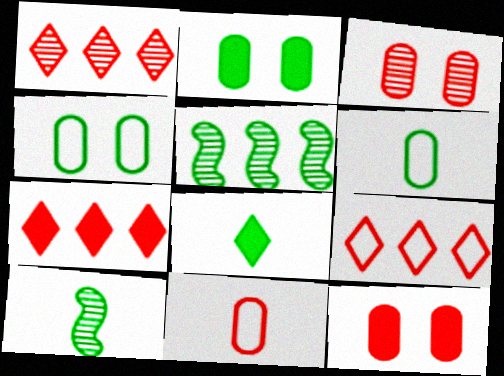[[1, 7, 9], 
[4, 5, 8], 
[6, 8, 10]]